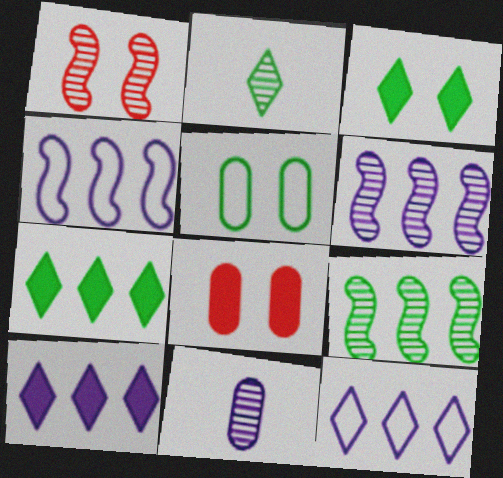[[2, 4, 8]]